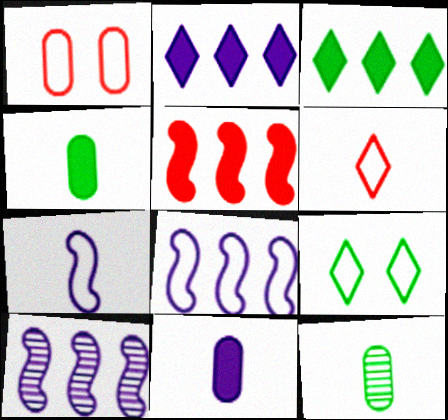[]